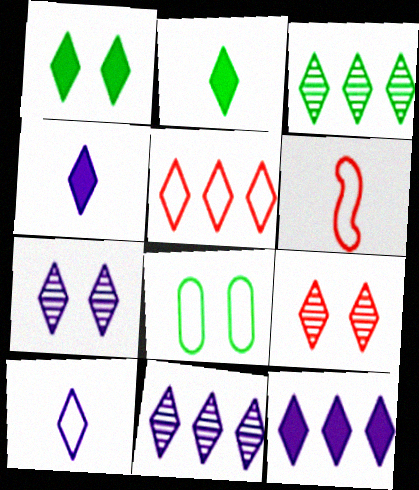[[2, 5, 7], 
[3, 5, 12], 
[7, 10, 12]]